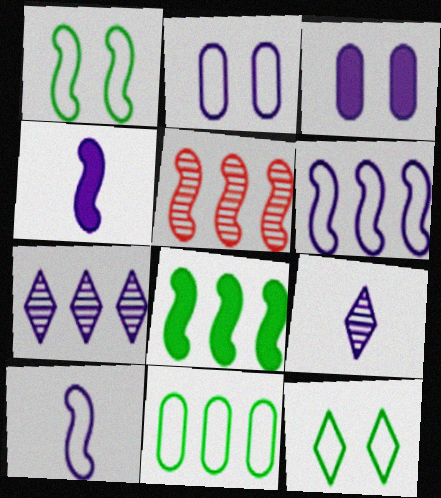[[1, 4, 5], 
[2, 4, 7], 
[3, 6, 9], 
[3, 7, 10], 
[5, 6, 8]]